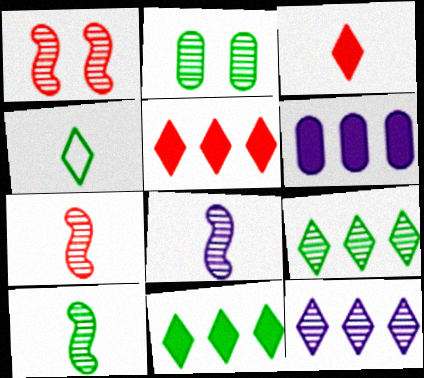[[1, 4, 6], 
[2, 7, 12], 
[2, 9, 10], 
[7, 8, 10]]